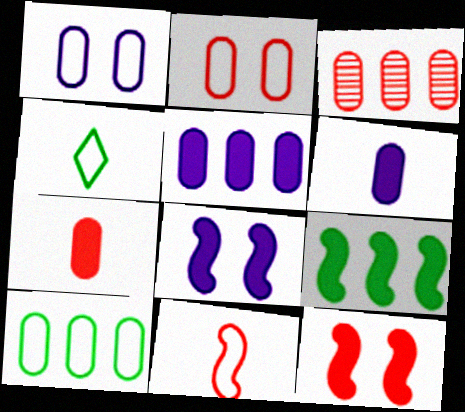[[2, 3, 7], 
[3, 4, 8], 
[3, 5, 10]]